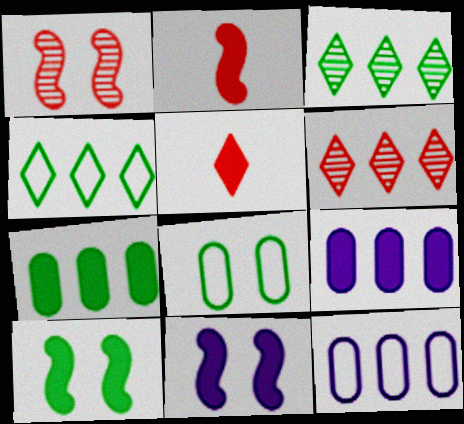[[5, 7, 11], 
[5, 9, 10]]